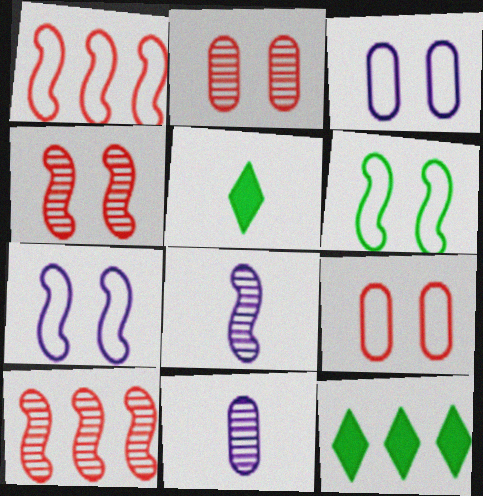[[3, 5, 10], 
[8, 9, 12]]